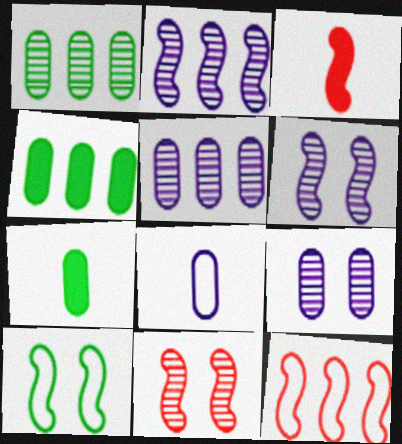[[2, 3, 10], 
[3, 11, 12]]